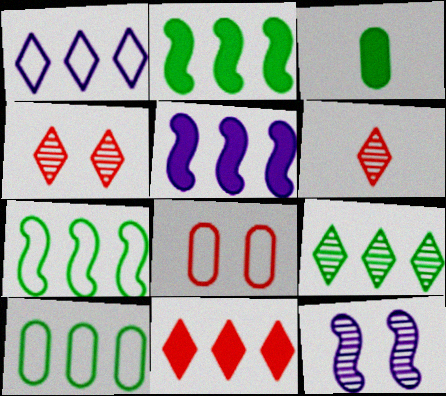[[1, 9, 11], 
[2, 9, 10]]